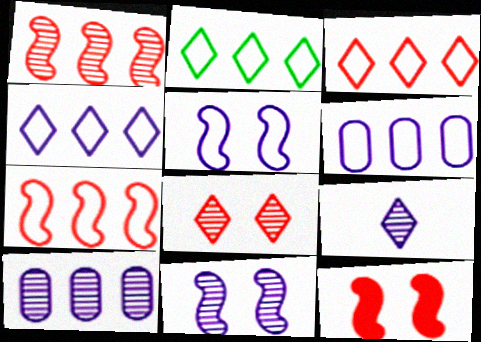[[2, 3, 4], 
[2, 6, 7], 
[9, 10, 11]]